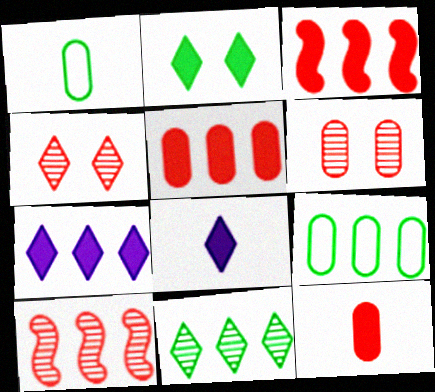[[7, 9, 10]]